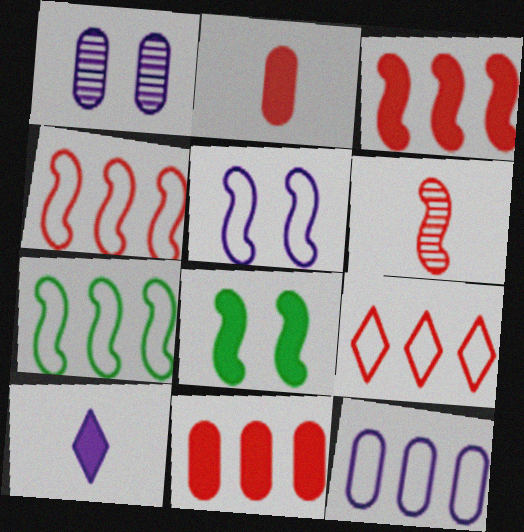[[7, 9, 12], 
[8, 10, 11]]